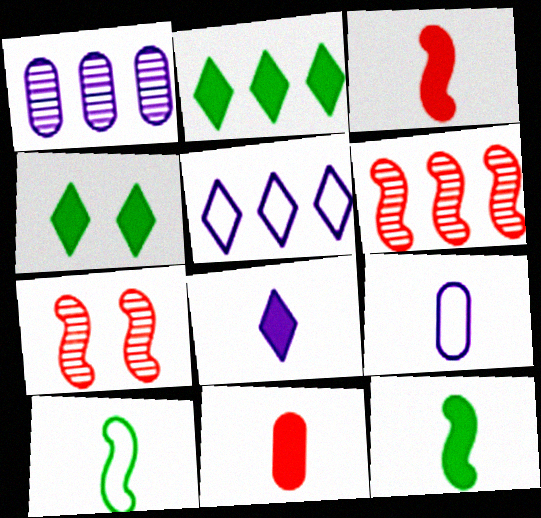[[2, 7, 9], 
[4, 6, 9], 
[8, 11, 12]]